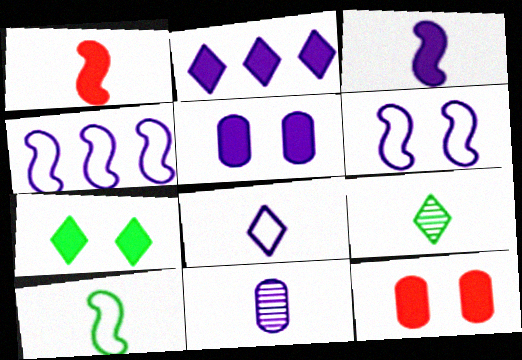[[2, 3, 5], 
[2, 6, 11], 
[3, 8, 11], 
[4, 9, 12]]